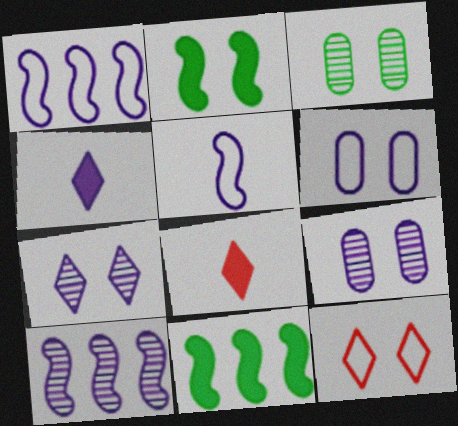[[1, 3, 8], 
[1, 4, 9], 
[2, 9, 12], 
[4, 6, 10]]